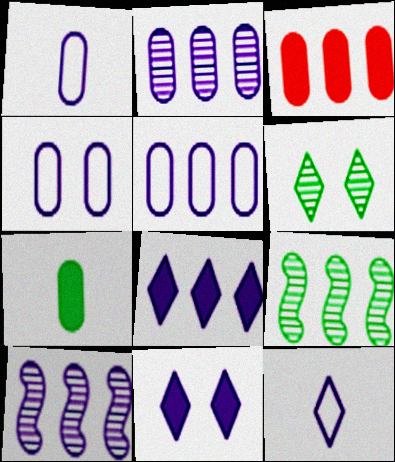[[1, 4, 5], 
[1, 10, 11], 
[5, 8, 10]]